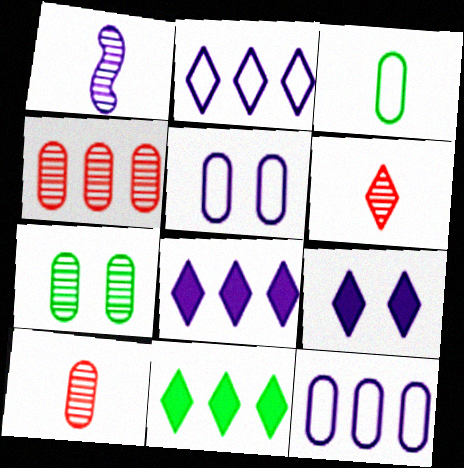[[1, 5, 8], 
[1, 9, 12]]